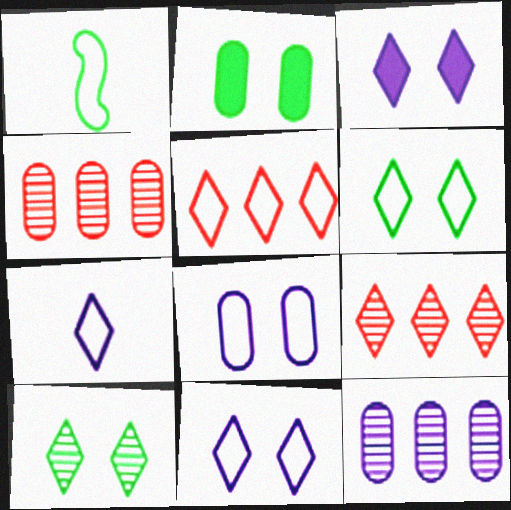[[1, 3, 4], 
[1, 5, 8], 
[5, 6, 7]]